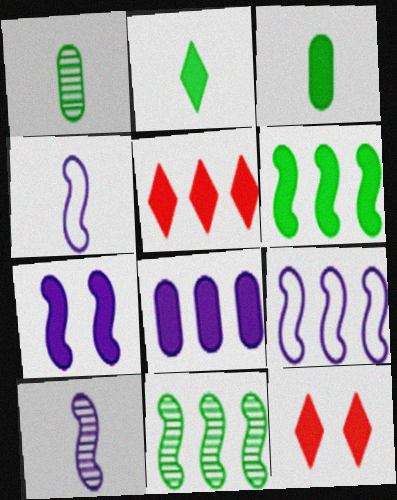[[1, 9, 12], 
[3, 5, 7], 
[5, 6, 8], 
[7, 9, 10]]